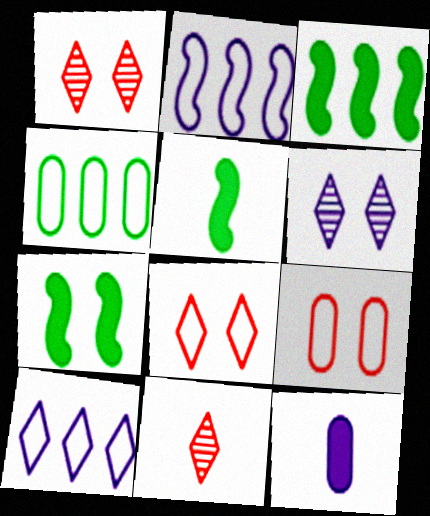[[2, 6, 12], 
[3, 5, 7], 
[6, 7, 9]]